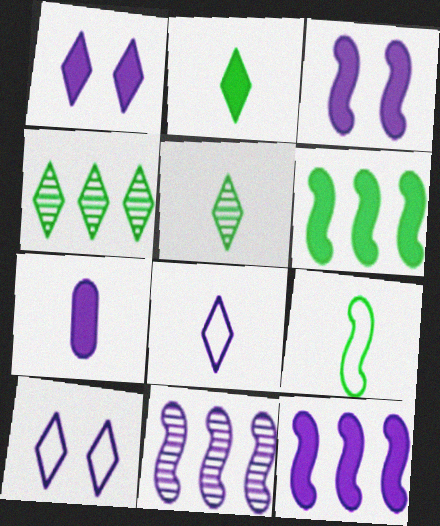[[1, 7, 12], 
[7, 10, 11]]